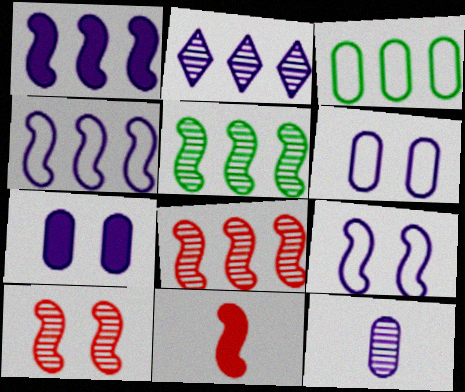[[5, 9, 11]]